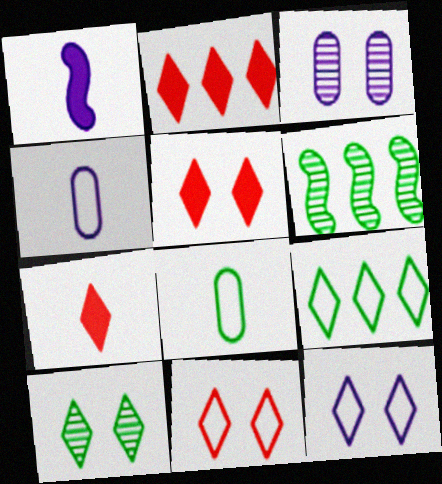[[2, 5, 7], 
[4, 5, 6], 
[5, 10, 12]]